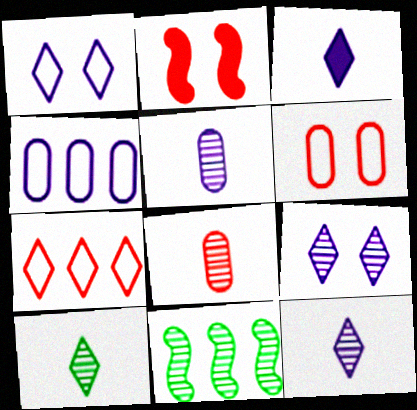[[2, 4, 10], 
[2, 7, 8], 
[3, 6, 11], 
[8, 9, 11]]